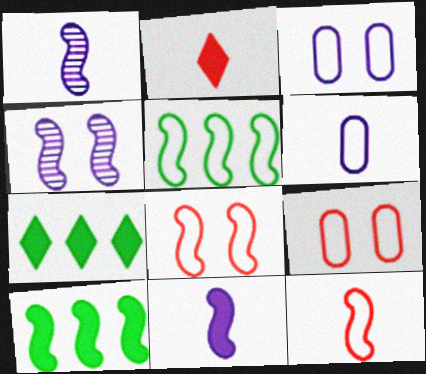[[1, 7, 9], 
[1, 8, 10], 
[4, 10, 12]]